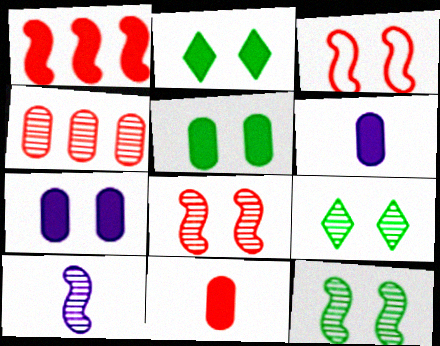[[1, 2, 6], 
[3, 7, 9], 
[4, 9, 10]]